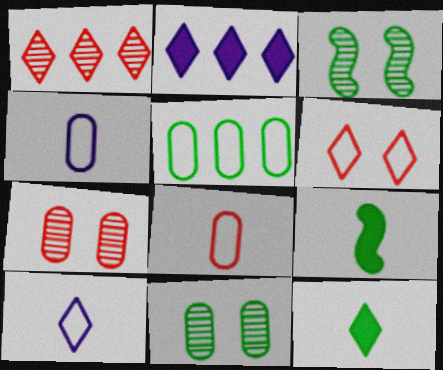[[2, 3, 8], 
[3, 5, 12]]